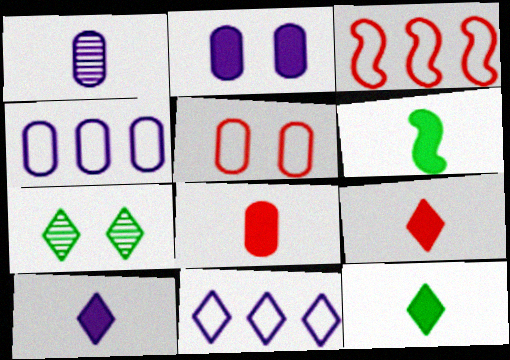[[1, 2, 4], 
[6, 8, 10], 
[7, 9, 11], 
[9, 10, 12]]